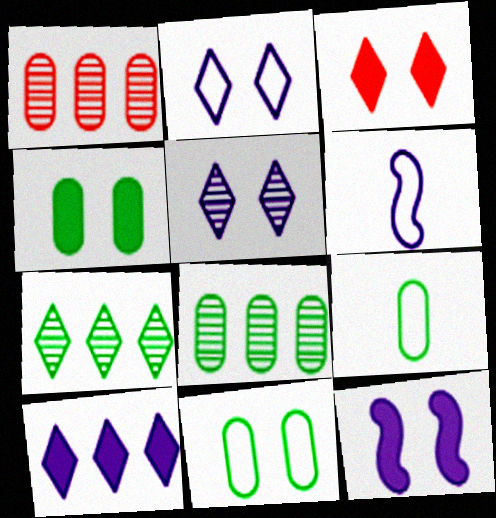[[3, 4, 12], 
[3, 6, 8], 
[4, 8, 9]]